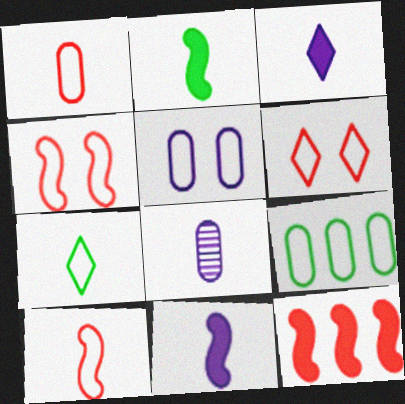[[1, 5, 9]]